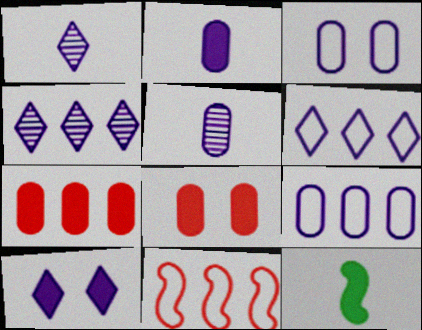[[1, 6, 10], 
[7, 10, 12]]